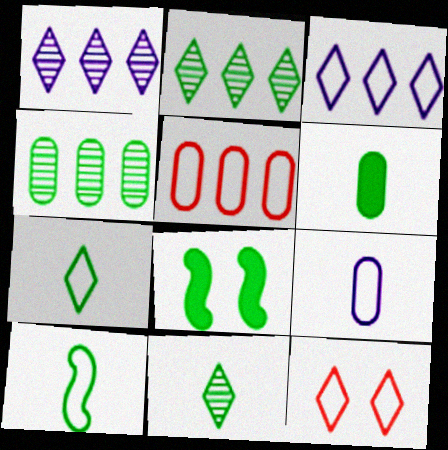[[3, 7, 12], 
[4, 7, 8], 
[6, 10, 11]]